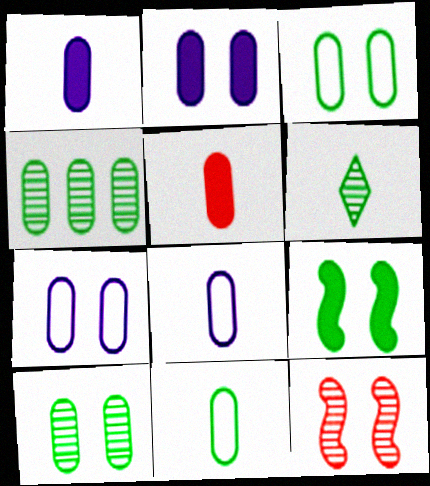[[4, 5, 7]]